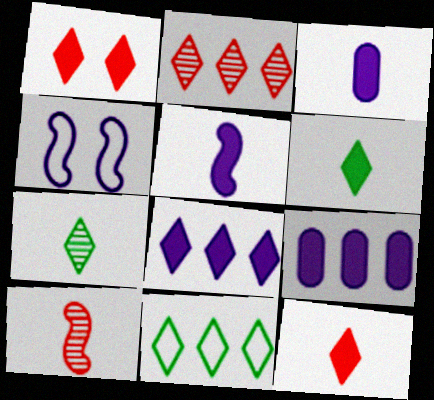[[1, 6, 8], 
[2, 8, 11]]